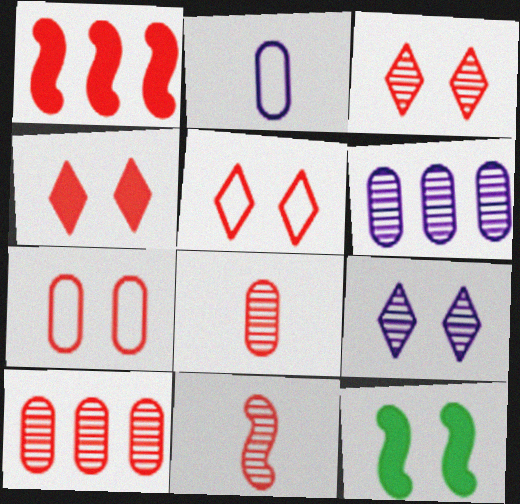[[1, 5, 8], 
[3, 4, 5], 
[3, 10, 11], 
[7, 9, 12]]